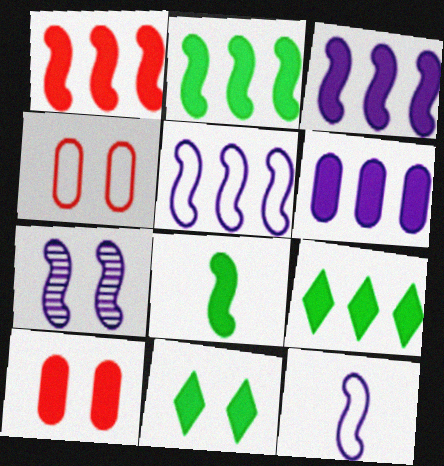[[1, 2, 3], 
[1, 6, 9], 
[3, 7, 12], 
[4, 7, 11]]